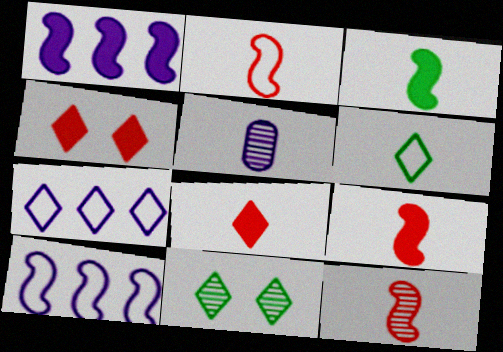[[2, 9, 12], 
[5, 6, 9], 
[7, 8, 11]]